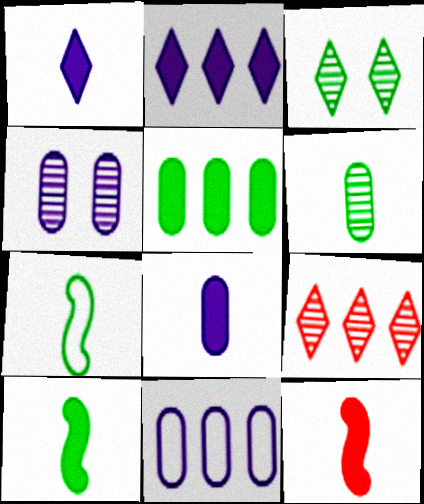[[3, 5, 7], 
[3, 11, 12], 
[4, 8, 11]]